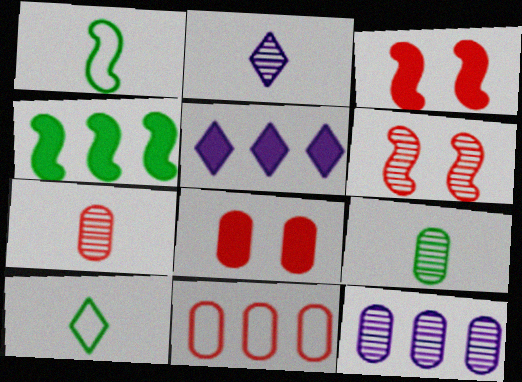[[3, 10, 12], 
[7, 8, 11]]